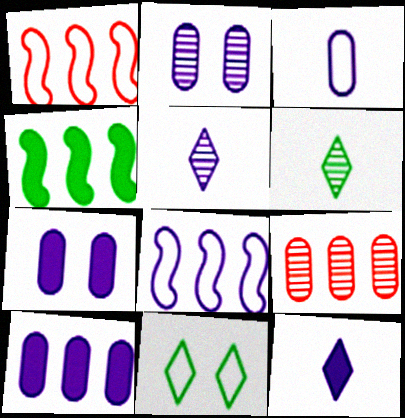[[1, 3, 11], 
[1, 6, 7], 
[2, 3, 10], 
[2, 8, 12], 
[5, 7, 8]]